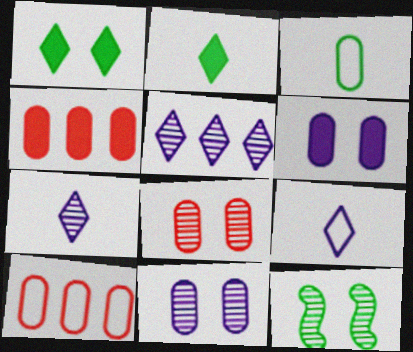[[3, 4, 11], 
[4, 9, 12]]